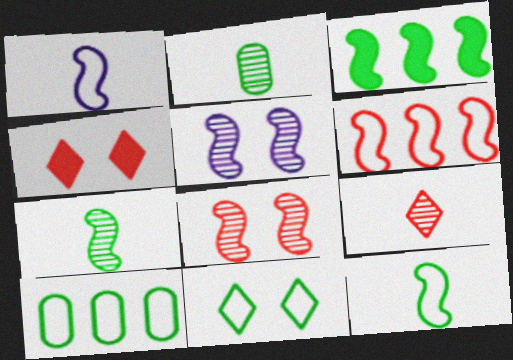[[1, 3, 8], 
[2, 3, 11], 
[10, 11, 12]]